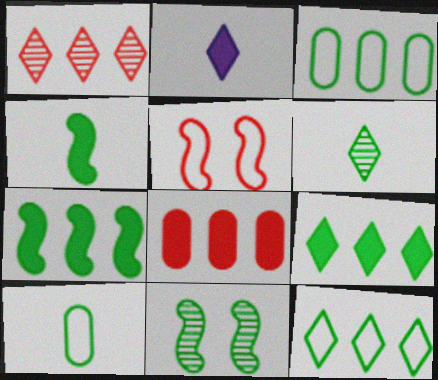[[4, 6, 10], 
[9, 10, 11]]